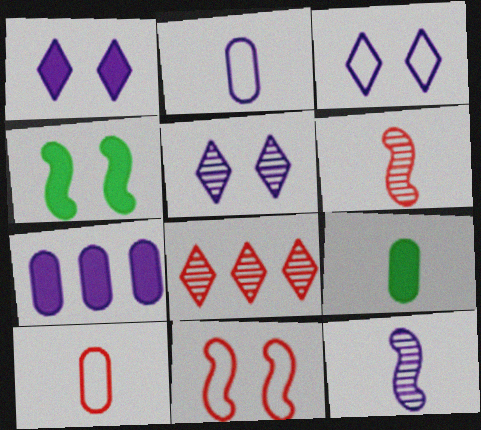[[1, 3, 5], 
[2, 4, 8], 
[3, 7, 12]]